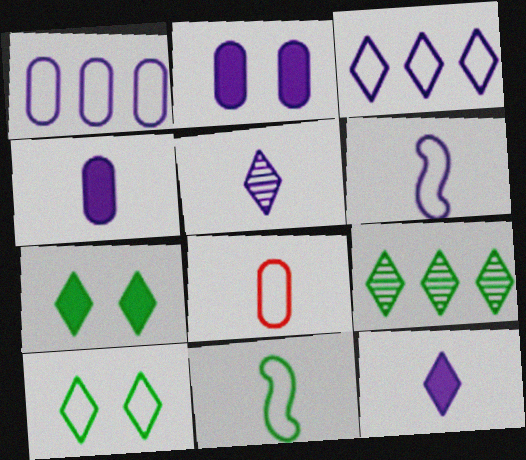[[4, 5, 6]]